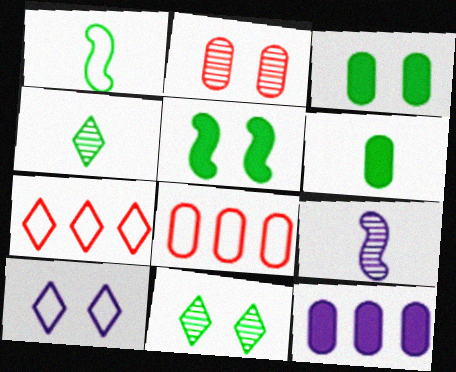[[1, 4, 6], 
[1, 8, 10], 
[2, 5, 10], 
[3, 7, 9], 
[9, 10, 12]]